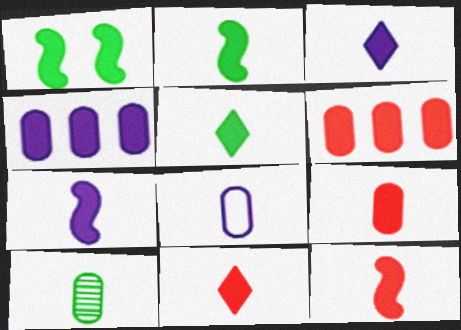[[1, 3, 6], 
[1, 4, 11], 
[2, 3, 9], 
[2, 7, 12], 
[3, 5, 11], 
[5, 7, 9], 
[8, 9, 10], 
[9, 11, 12]]